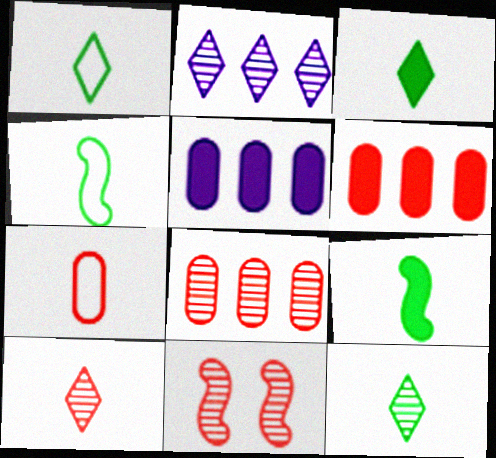[[1, 3, 12], 
[1, 5, 11], 
[8, 10, 11]]